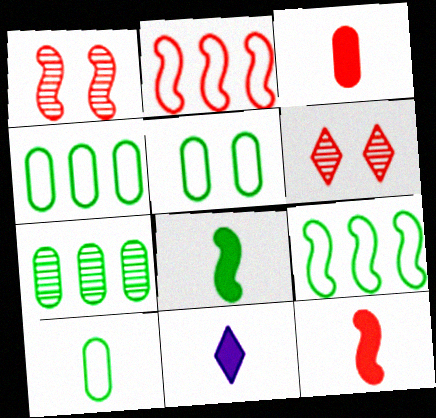[[1, 2, 12], 
[1, 4, 11], 
[2, 3, 6], 
[3, 8, 11], 
[4, 5, 10]]